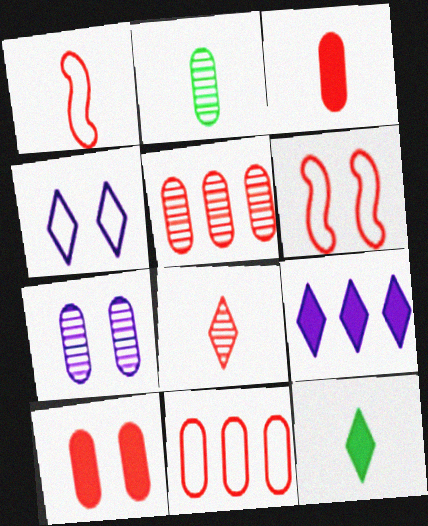[[1, 3, 8], 
[2, 5, 7], 
[2, 6, 9]]